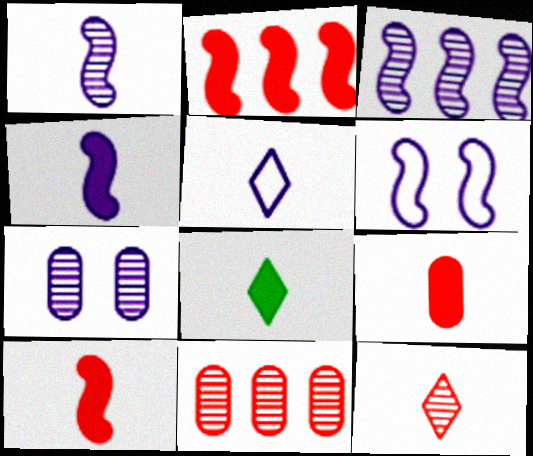[[3, 4, 6], 
[4, 8, 9], 
[5, 8, 12], 
[6, 8, 11]]